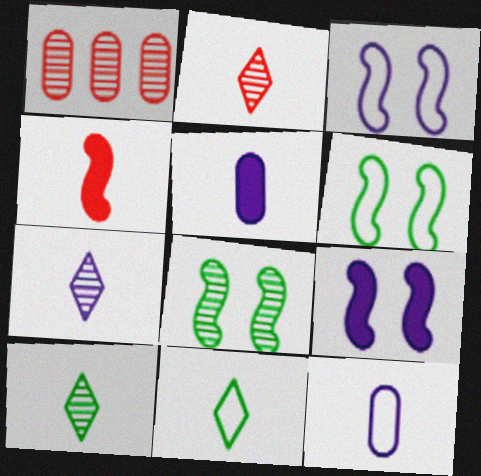[[1, 7, 8], 
[1, 9, 11], 
[2, 7, 10], 
[4, 10, 12]]